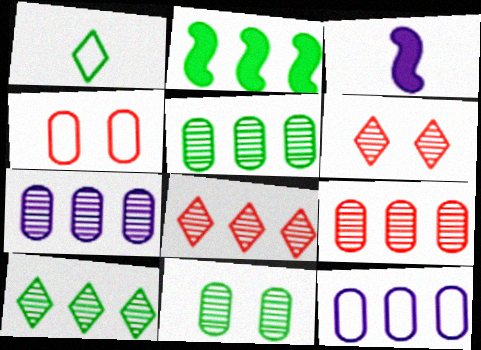[[1, 2, 11], 
[2, 8, 12], 
[3, 4, 10], 
[5, 7, 9]]